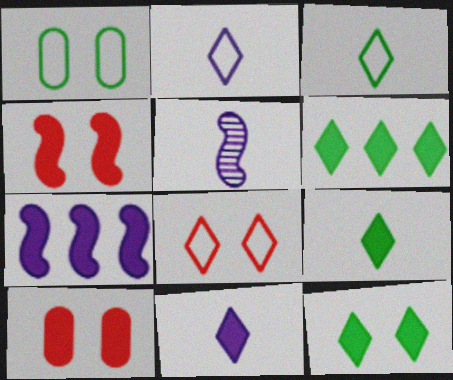[[6, 9, 12], 
[7, 9, 10]]